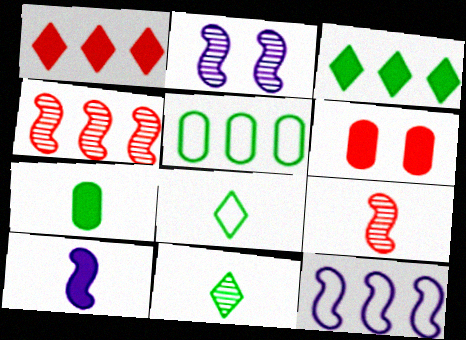[[2, 10, 12], 
[3, 6, 10], 
[6, 11, 12]]